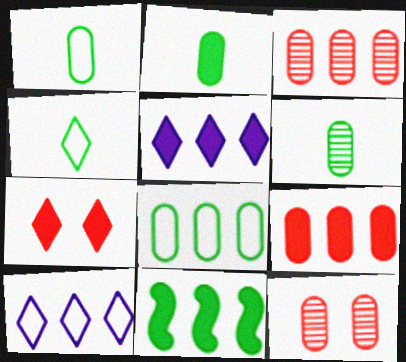[[1, 2, 6], 
[3, 10, 11], 
[5, 9, 11]]